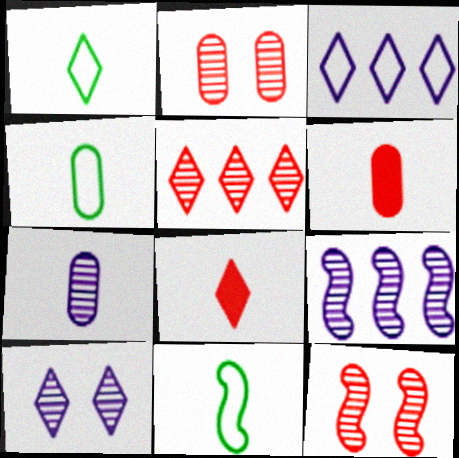[[1, 4, 11], 
[4, 6, 7], 
[7, 8, 11], 
[7, 9, 10]]